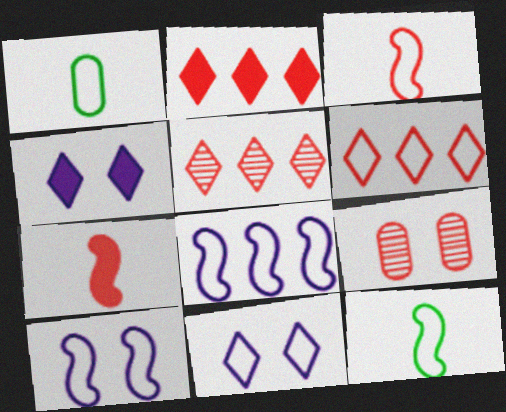[[1, 6, 10], 
[2, 3, 9], 
[2, 5, 6], 
[6, 7, 9]]